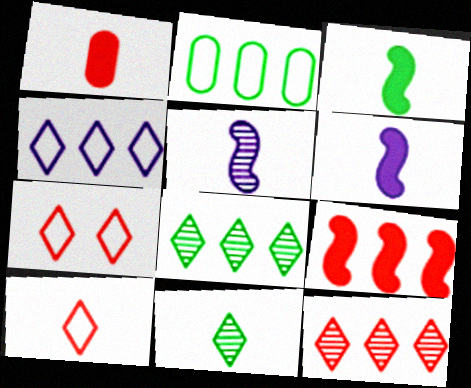[]